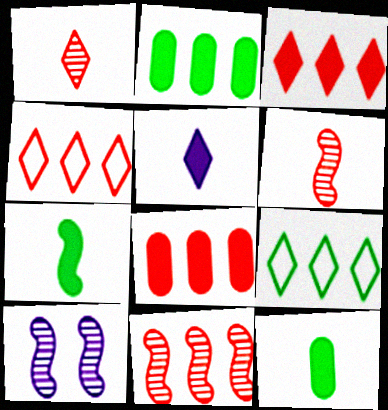[[4, 8, 11], 
[4, 10, 12]]